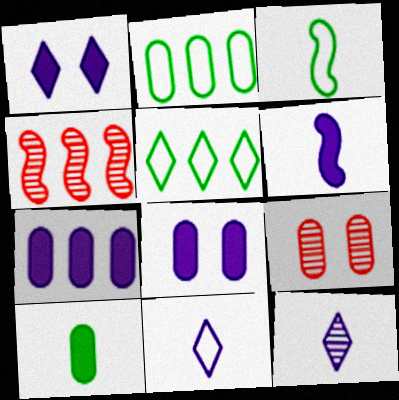[[1, 6, 7], 
[4, 5, 7], 
[5, 6, 9]]